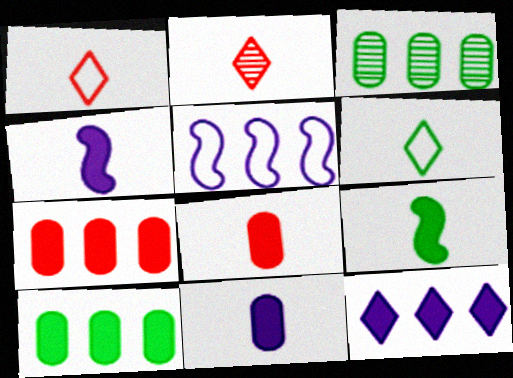[]